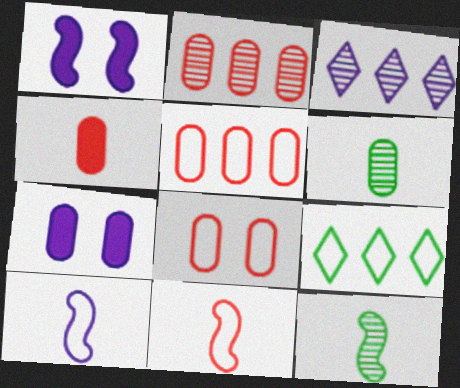[[2, 4, 8], 
[3, 7, 10], 
[5, 6, 7], 
[8, 9, 10]]